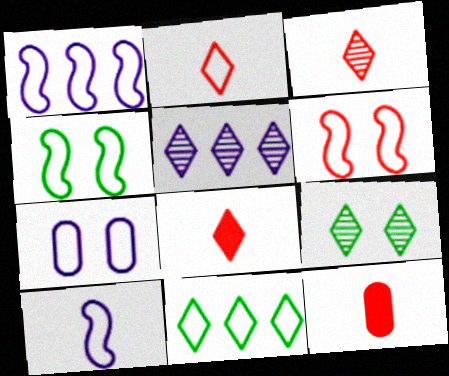[[1, 9, 12], 
[2, 3, 8], 
[3, 5, 9], 
[4, 5, 12]]